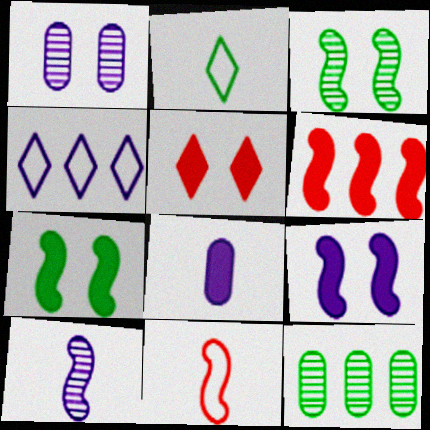[[1, 2, 6], 
[2, 7, 12], 
[4, 6, 12]]